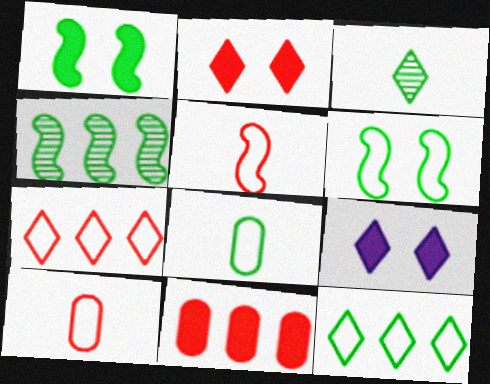[[3, 7, 9], 
[4, 9, 10], 
[6, 8, 12]]